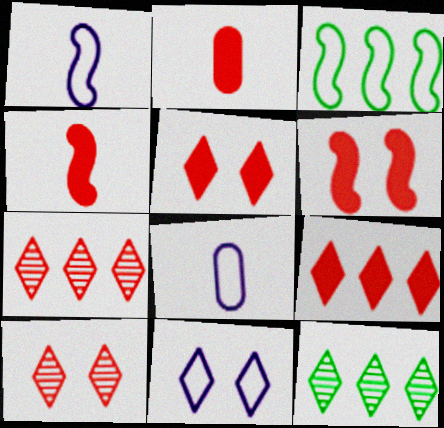[[2, 6, 9], 
[6, 8, 12]]